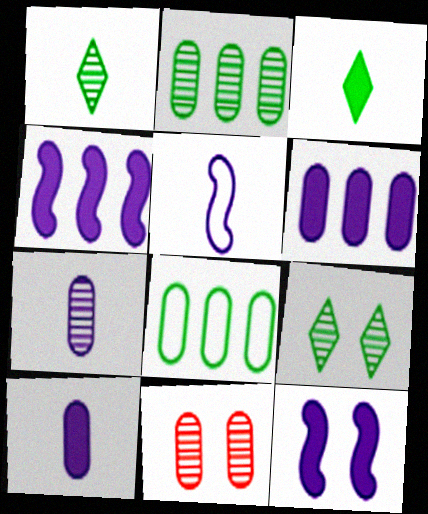[[2, 7, 11], 
[8, 10, 11]]